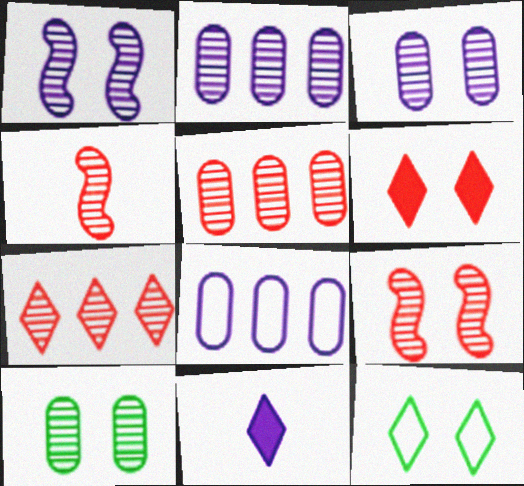[[1, 8, 11], 
[7, 11, 12]]